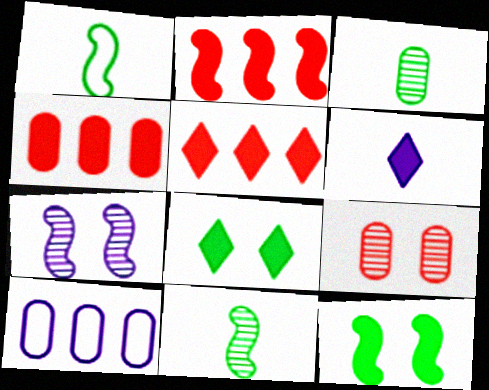[[1, 2, 7], 
[2, 4, 5], 
[4, 6, 12], 
[5, 6, 8], 
[6, 7, 10]]